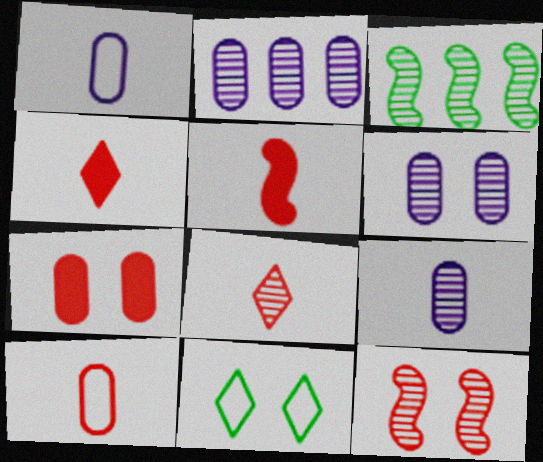[[2, 5, 11], 
[2, 6, 9], 
[3, 6, 8], 
[5, 8, 10]]